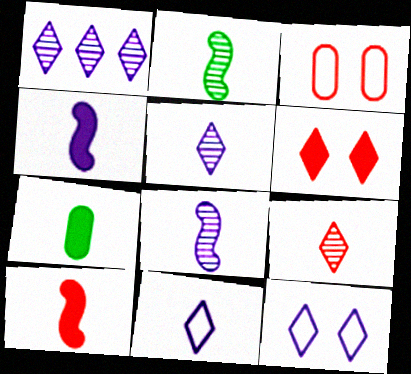[]